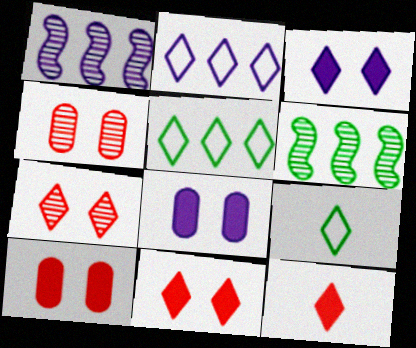[[1, 9, 10]]